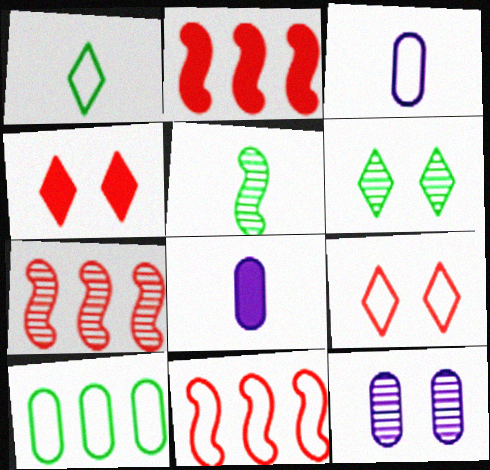[[1, 2, 12], 
[2, 3, 6], 
[2, 7, 11], 
[6, 8, 11]]